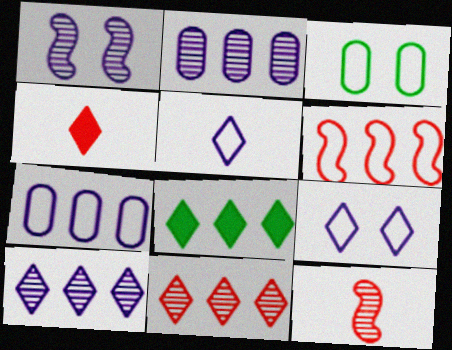[[2, 6, 8], 
[3, 5, 6]]